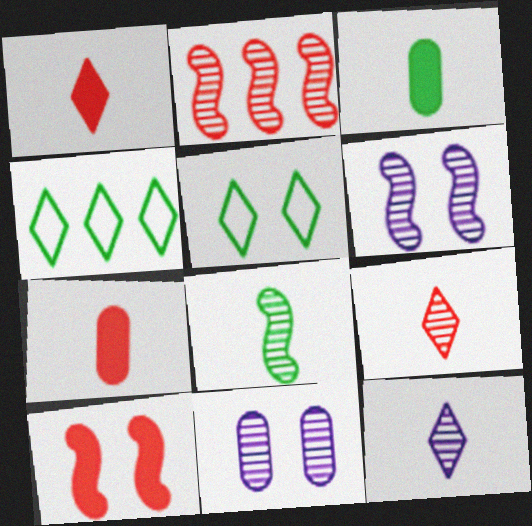[[2, 6, 8], 
[4, 6, 7], 
[5, 10, 11]]